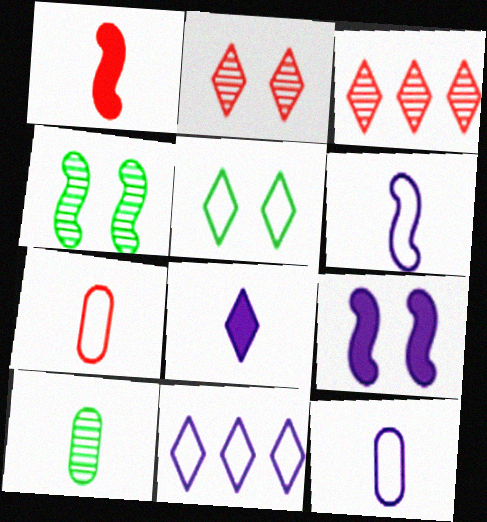[[3, 5, 8]]